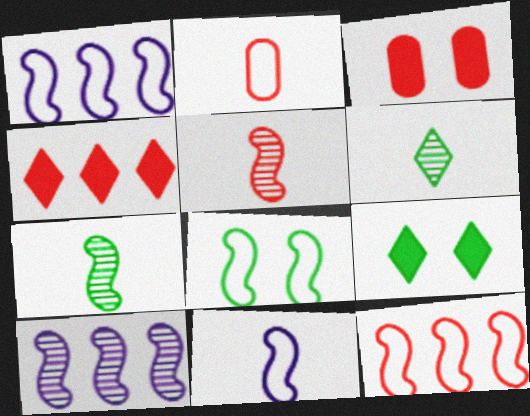[[1, 3, 6], 
[2, 9, 10], 
[8, 11, 12]]